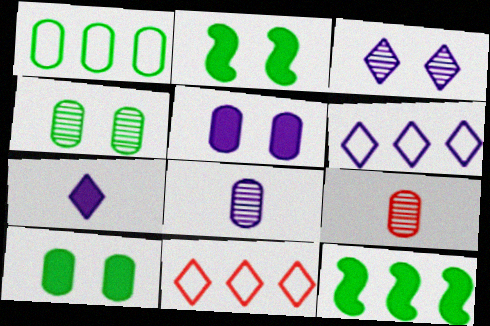[[1, 5, 9], 
[2, 6, 9], 
[2, 8, 11], 
[3, 6, 7]]